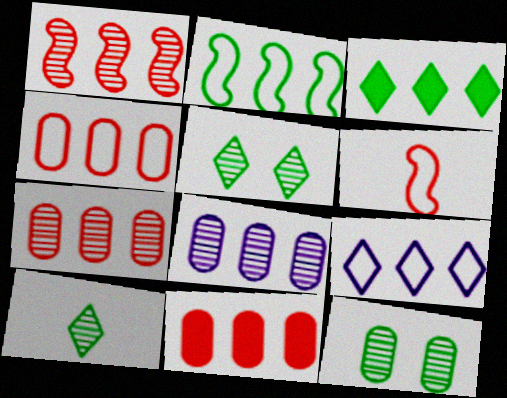[[2, 4, 9], 
[4, 7, 11]]